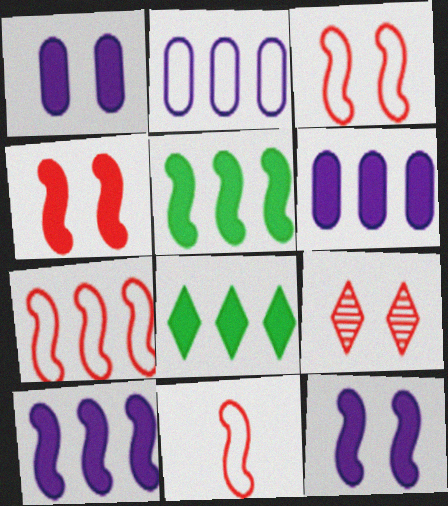[[3, 7, 11]]